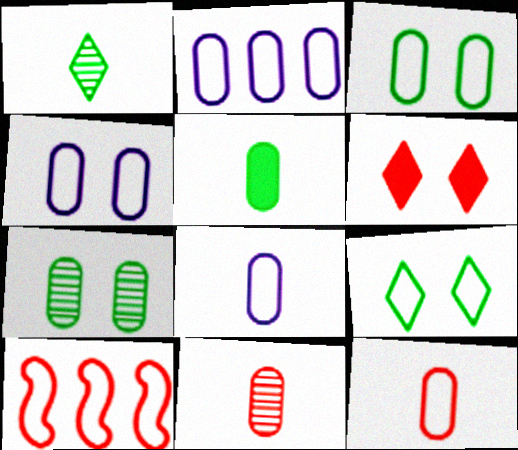[[2, 3, 12], 
[2, 4, 8], 
[5, 8, 11], 
[6, 10, 11], 
[8, 9, 10]]